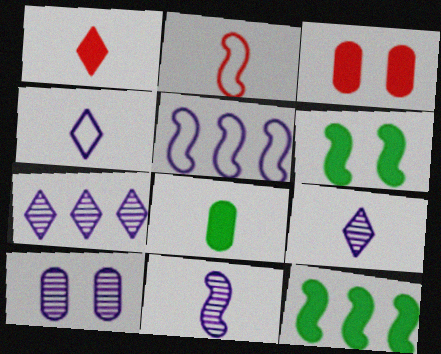[[2, 8, 9], 
[7, 10, 11]]